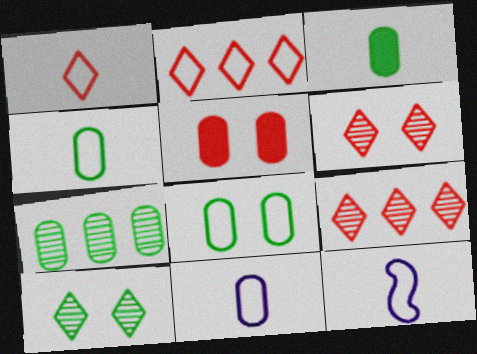[[1, 4, 12], 
[2, 8, 12], 
[3, 7, 8], 
[5, 7, 11]]